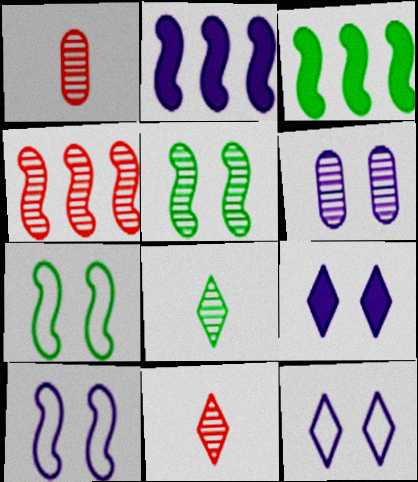[[1, 3, 12], 
[4, 6, 8], 
[6, 9, 10]]